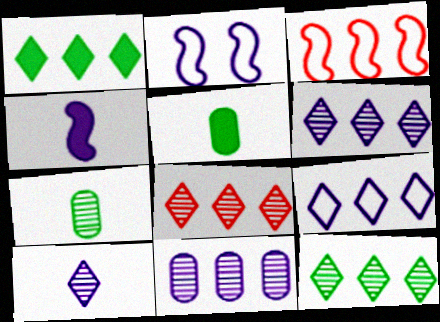[[1, 3, 11], 
[1, 8, 9], 
[2, 5, 8], 
[6, 8, 12]]